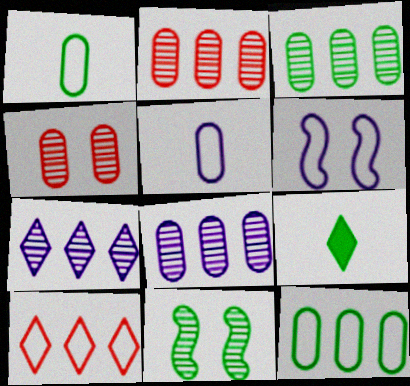[[1, 6, 10], 
[2, 3, 8], 
[2, 6, 9], 
[9, 11, 12]]